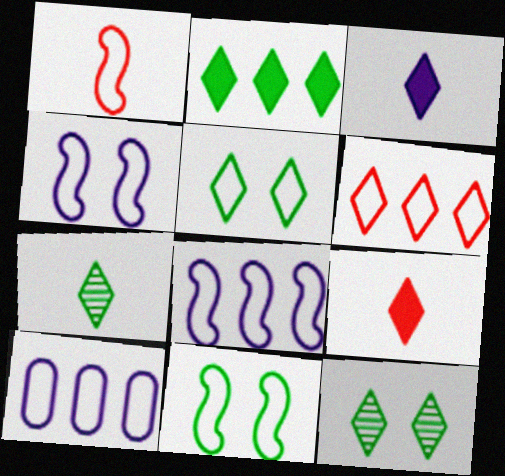[[1, 5, 10], 
[1, 8, 11], 
[2, 5, 7], 
[3, 6, 12]]